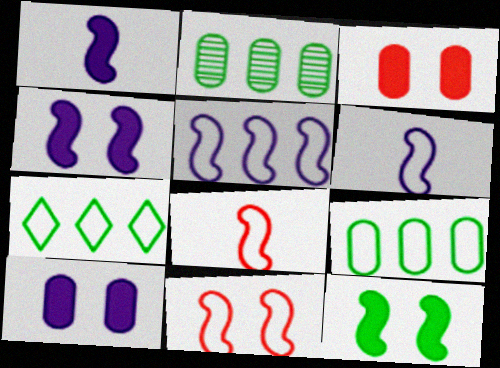[]